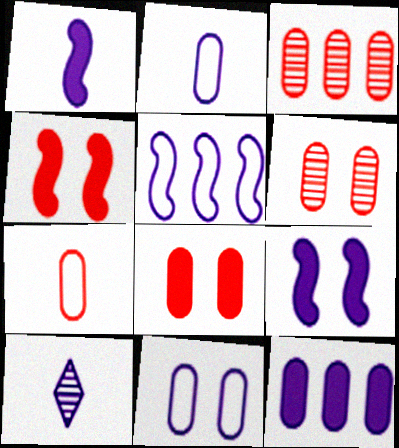[[1, 2, 10], 
[3, 7, 8]]